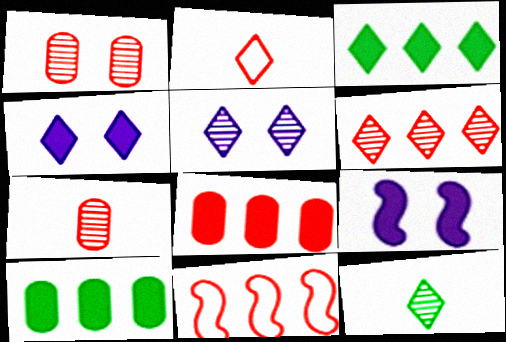[[2, 3, 5], 
[5, 6, 12], 
[6, 8, 11]]